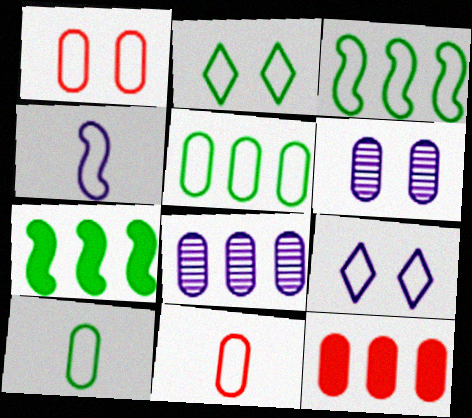[[2, 3, 10], 
[3, 9, 11], 
[5, 8, 12], 
[6, 10, 12]]